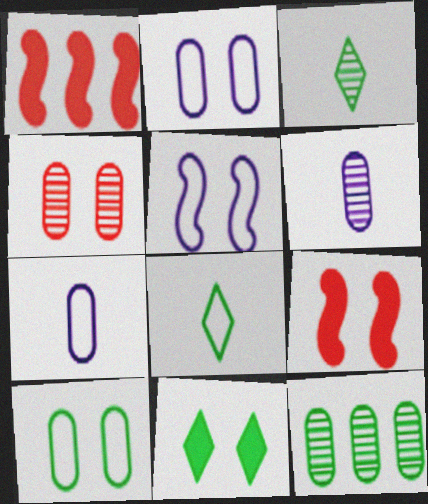[[1, 2, 3], 
[4, 5, 11], 
[4, 6, 12]]